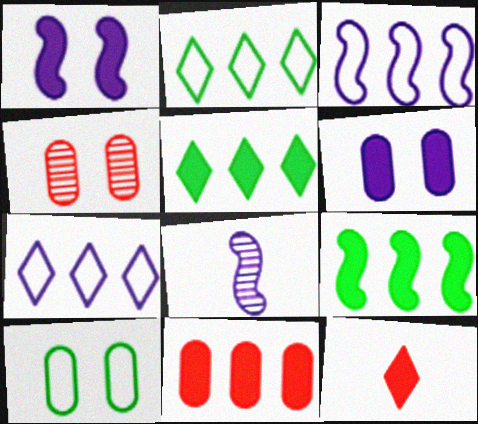[[1, 3, 8], 
[4, 6, 10], 
[6, 7, 8], 
[6, 9, 12]]